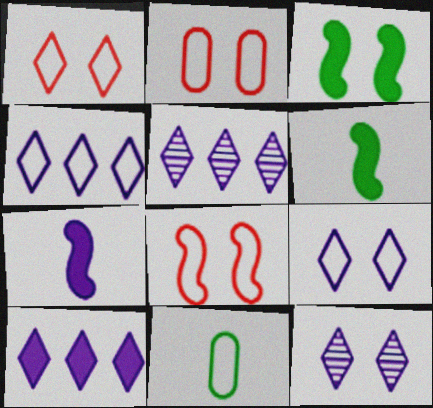[[1, 2, 8], 
[2, 3, 12], 
[2, 5, 6], 
[4, 5, 10], 
[4, 8, 11]]